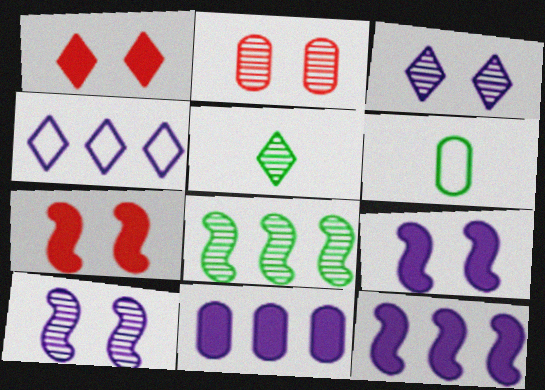[[1, 4, 5], 
[2, 6, 11]]